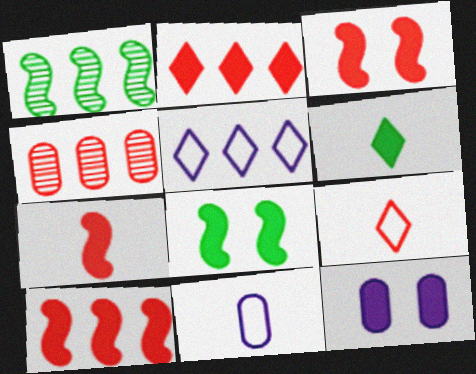[[1, 9, 12], 
[3, 4, 9], 
[3, 7, 10], 
[6, 10, 12]]